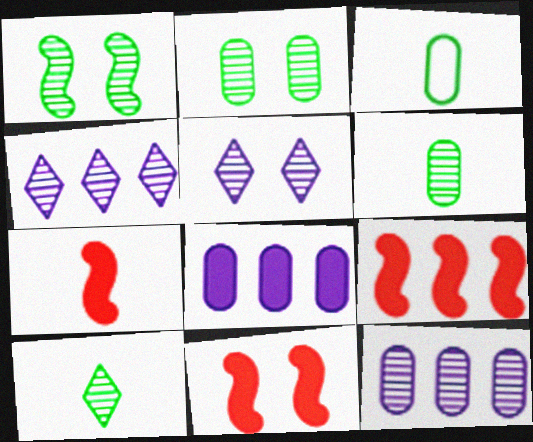[[3, 4, 11], 
[3, 5, 9], 
[7, 9, 11]]